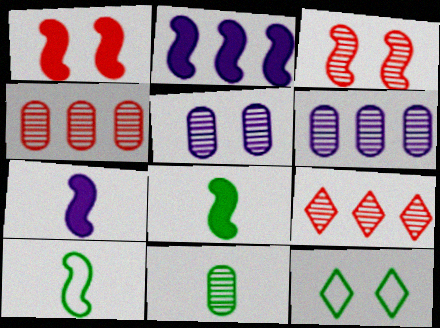[[1, 2, 8], 
[1, 5, 12], 
[2, 3, 10], 
[4, 5, 11], 
[4, 7, 12]]